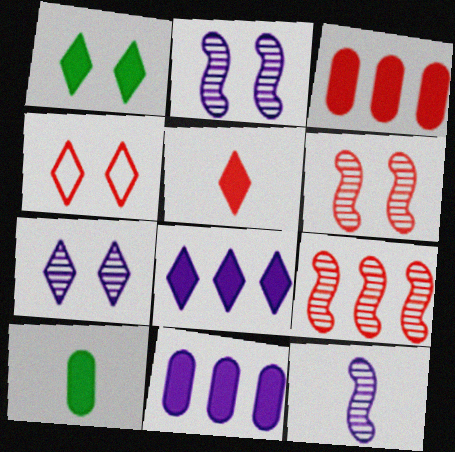[[1, 4, 7], 
[1, 5, 8]]